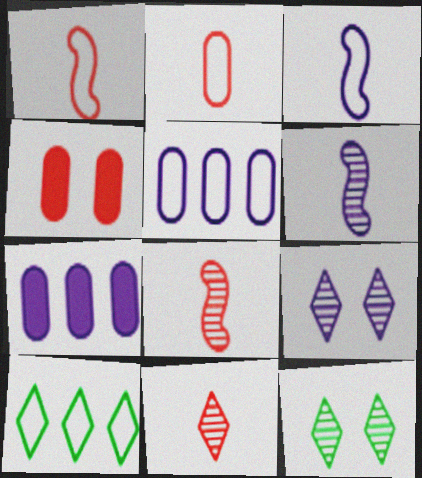[[1, 7, 12], 
[3, 7, 9], 
[4, 6, 10]]